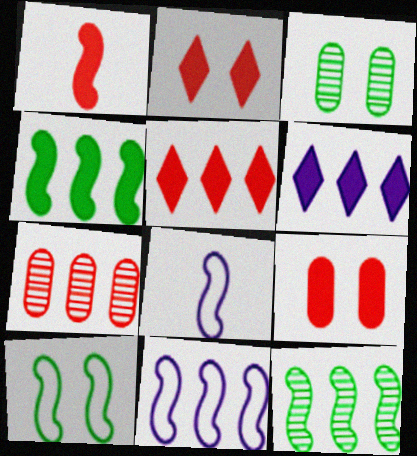[[1, 5, 9], 
[3, 5, 8]]